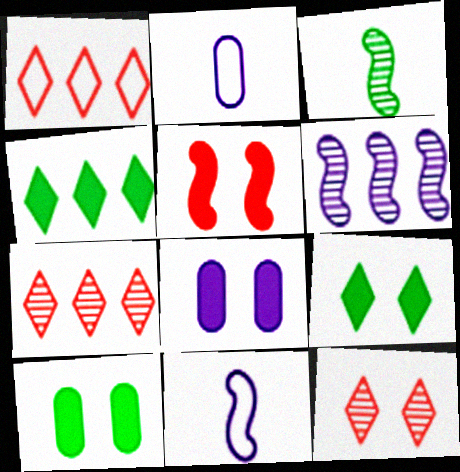[[1, 3, 8], 
[5, 8, 9], 
[7, 10, 11]]